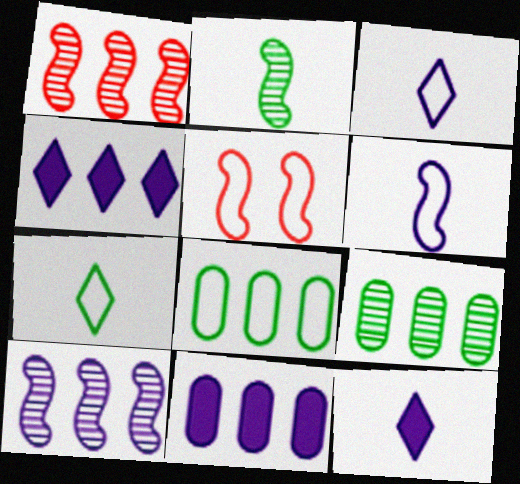[[1, 4, 8], 
[3, 5, 8], 
[5, 9, 12]]